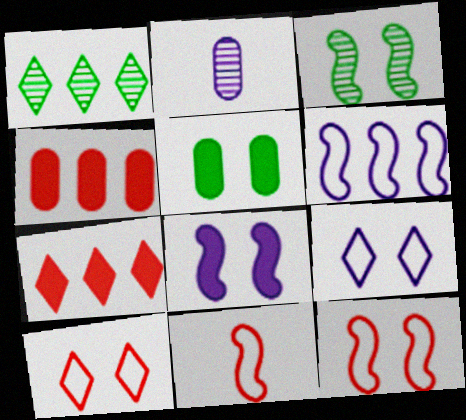[[1, 4, 6], 
[3, 8, 12]]